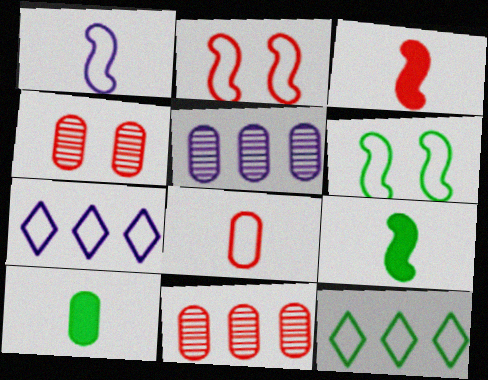[[4, 7, 9], 
[6, 7, 8]]